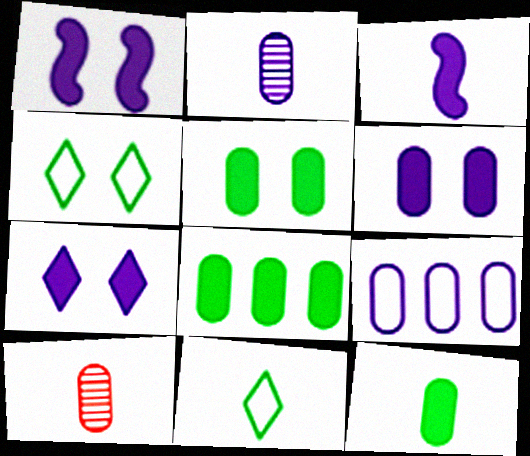[[1, 6, 7], 
[2, 6, 9], 
[3, 10, 11], 
[5, 8, 12], 
[5, 9, 10]]